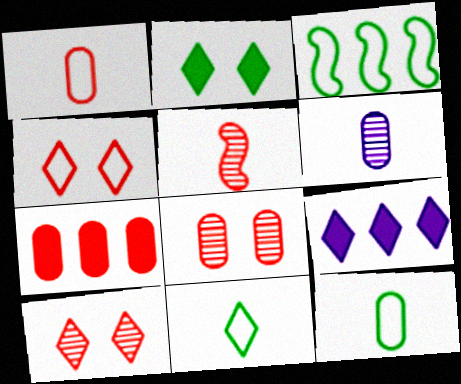[[1, 7, 8], 
[4, 5, 7], 
[9, 10, 11]]